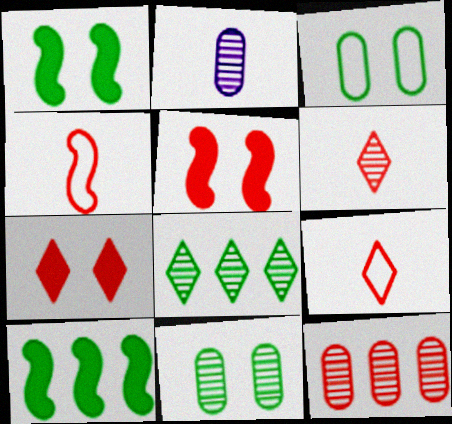[[2, 11, 12], 
[4, 7, 12], 
[5, 9, 12]]